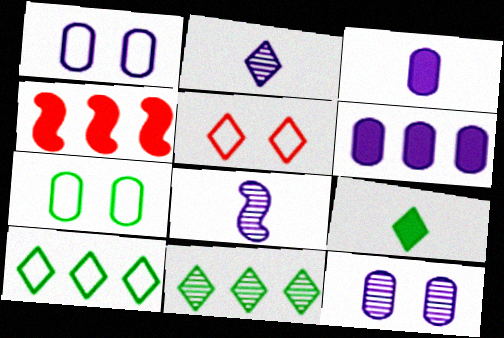[[2, 4, 7]]